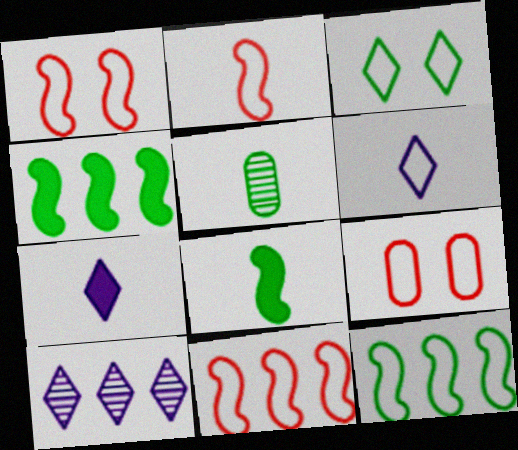[[1, 2, 11], 
[2, 5, 7], 
[3, 4, 5], 
[6, 9, 12], 
[8, 9, 10]]